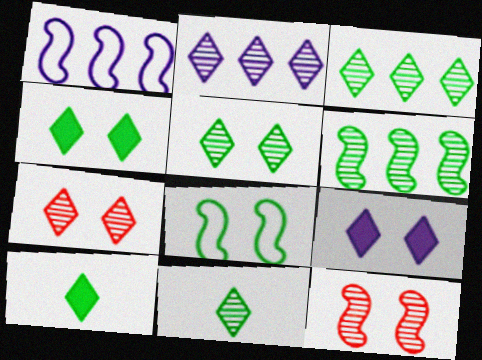[[2, 7, 11], 
[3, 5, 11]]